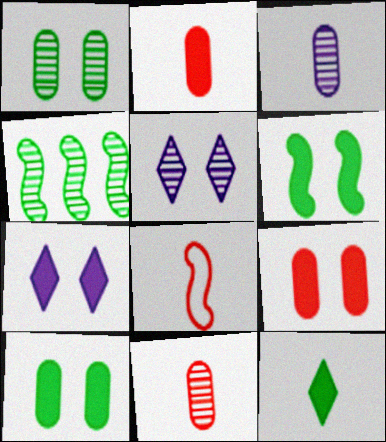[[3, 8, 12], 
[4, 5, 11], 
[6, 7, 9]]